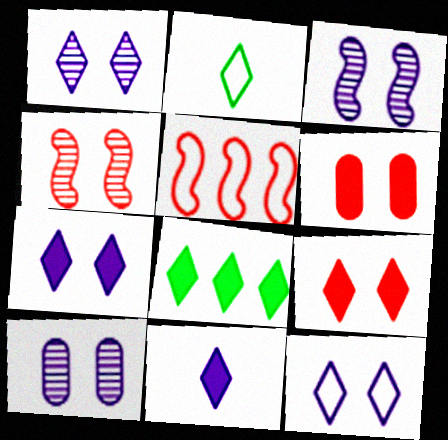[[1, 3, 10], 
[1, 7, 12], 
[8, 9, 11]]